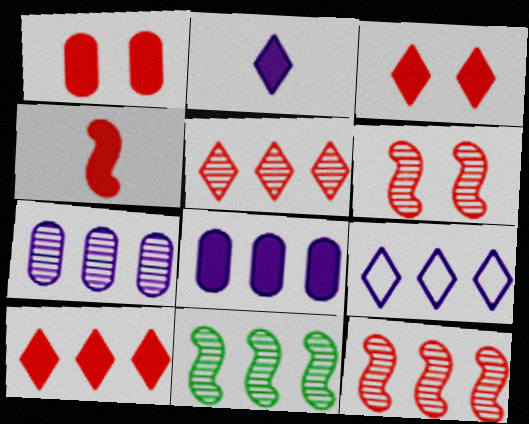[[1, 4, 10], 
[5, 7, 11]]